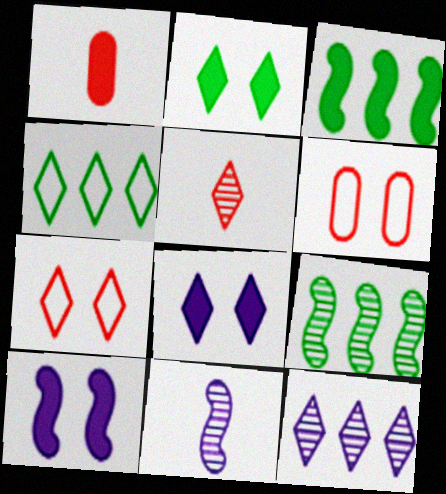[[1, 3, 8], 
[4, 5, 8]]